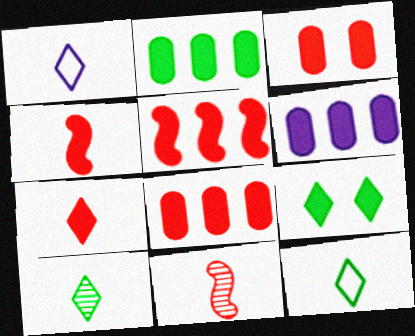[[1, 7, 10], 
[2, 6, 8], 
[3, 5, 7], 
[4, 6, 9]]